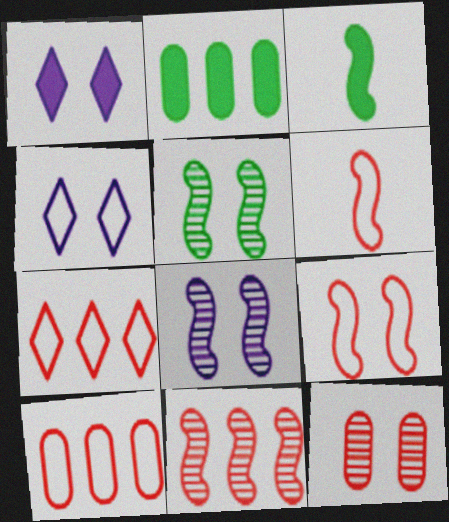[]